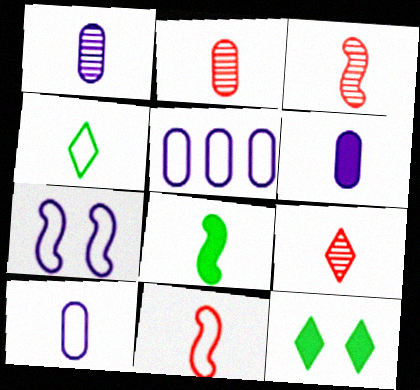[[1, 6, 10], 
[2, 3, 9], 
[3, 4, 6], 
[3, 5, 12], 
[4, 10, 11], 
[8, 9, 10]]